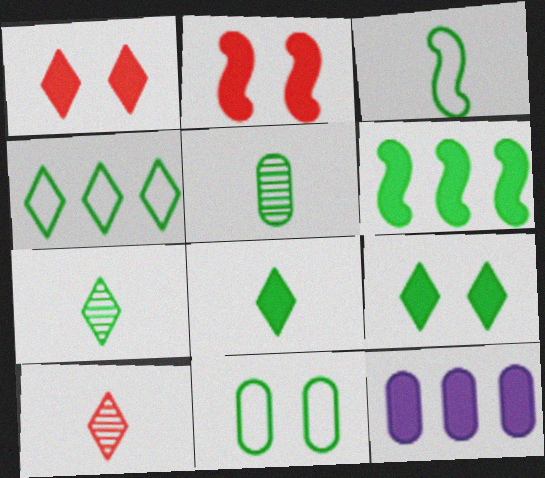[[2, 8, 12], 
[3, 4, 11], 
[3, 5, 8], 
[4, 7, 9], 
[6, 7, 11]]